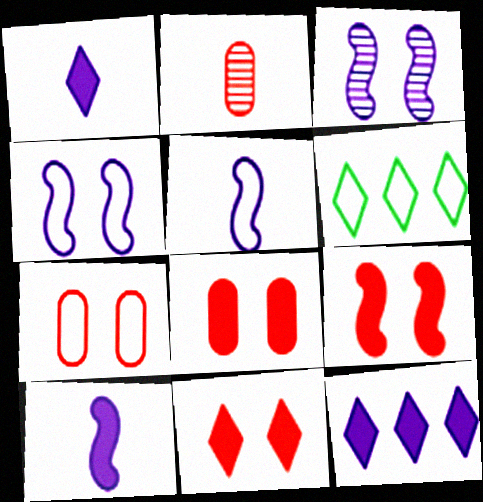[[5, 6, 7], 
[8, 9, 11]]